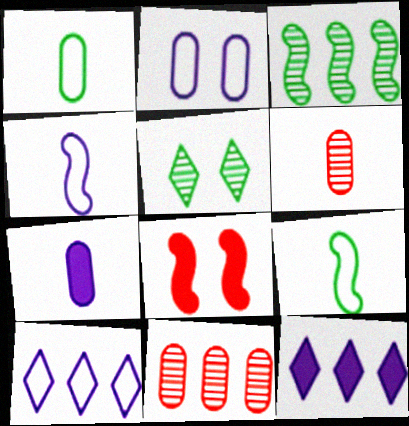[[1, 6, 7], 
[2, 4, 10], 
[2, 5, 8], 
[3, 4, 8]]